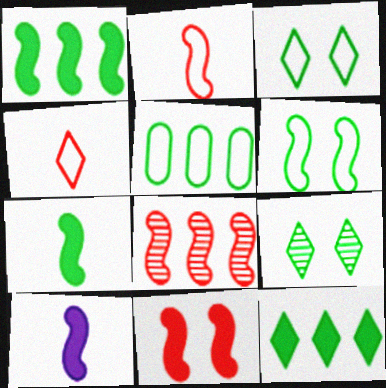[[1, 10, 11], 
[2, 8, 11], 
[5, 7, 9], 
[6, 8, 10]]